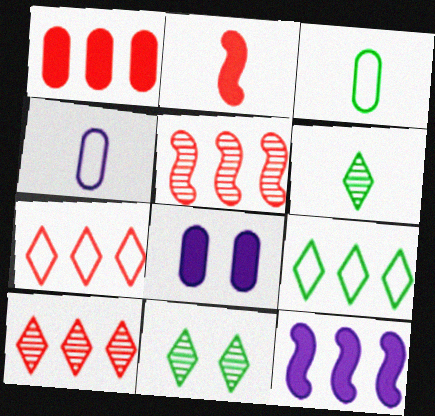[[1, 5, 7], 
[2, 4, 6]]